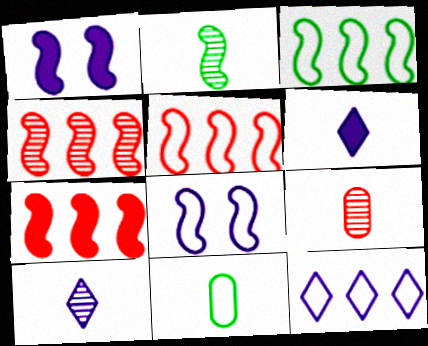[[1, 2, 5], 
[2, 7, 8], 
[2, 9, 10], 
[4, 5, 7]]